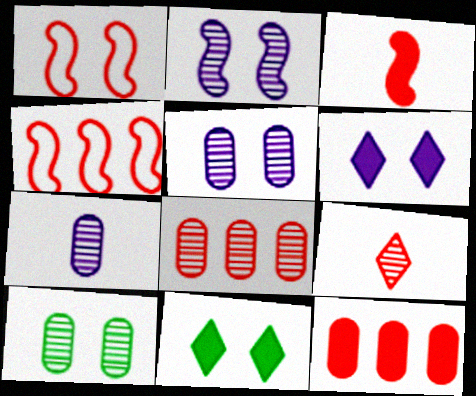[[1, 5, 11], 
[1, 6, 10], 
[1, 9, 12], 
[4, 7, 11], 
[7, 8, 10]]